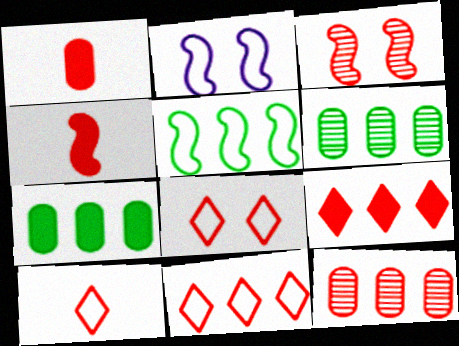[[1, 3, 11], 
[4, 8, 12], 
[8, 10, 11]]